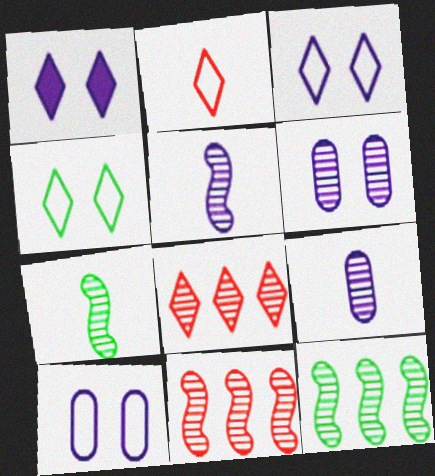[[6, 7, 8]]